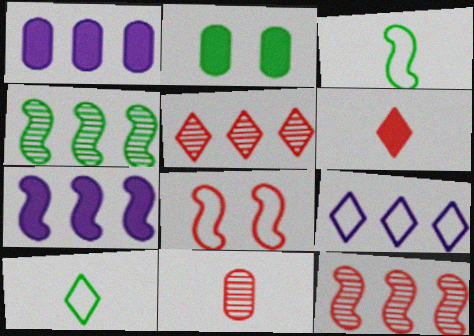[[2, 4, 10], 
[2, 6, 7]]